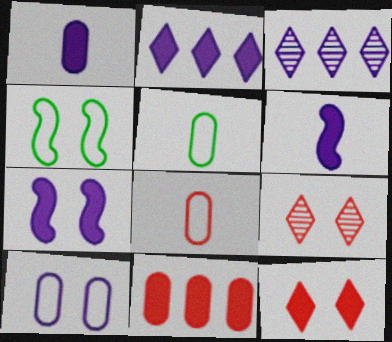[[1, 2, 7], 
[3, 6, 10]]